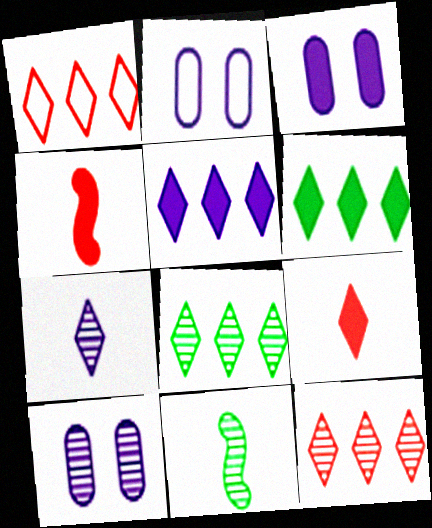[[1, 3, 11], 
[1, 5, 8], 
[2, 3, 10], 
[2, 4, 8], 
[3, 4, 6], 
[10, 11, 12]]